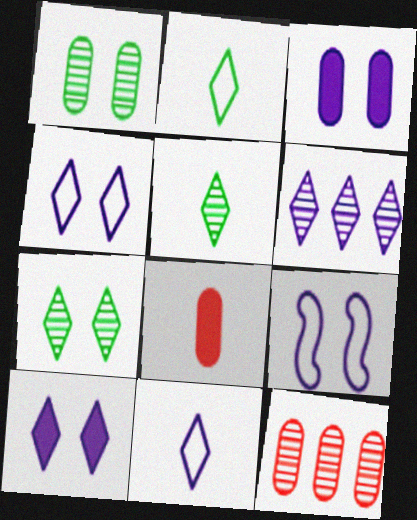[[6, 10, 11]]